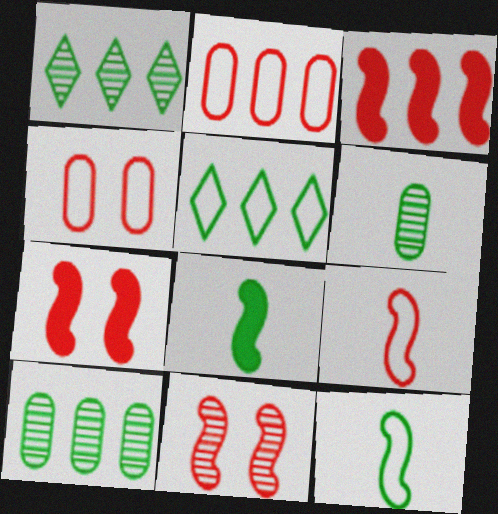[[3, 9, 11]]